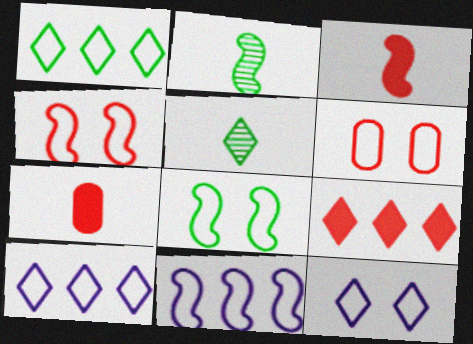[[5, 9, 12], 
[6, 8, 12]]